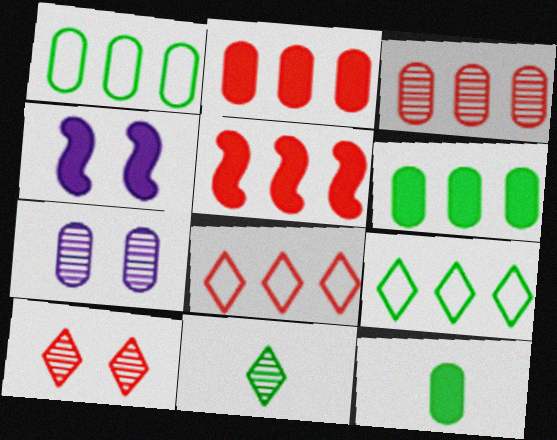[[3, 5, 8]]